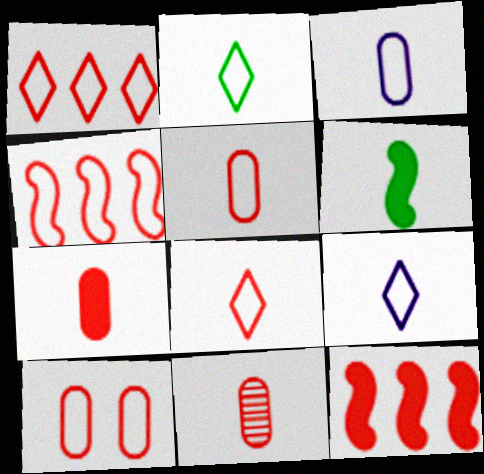[[2, 8, 9], 
[4, 8, 10], 
[5, 7, 11], 
[6, 9, 11]]